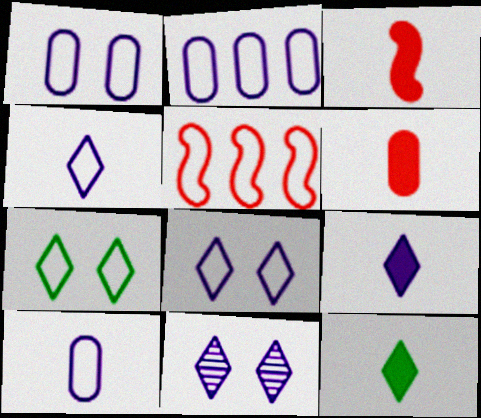[[1, 2, 10], 
[5, 7, 10]]